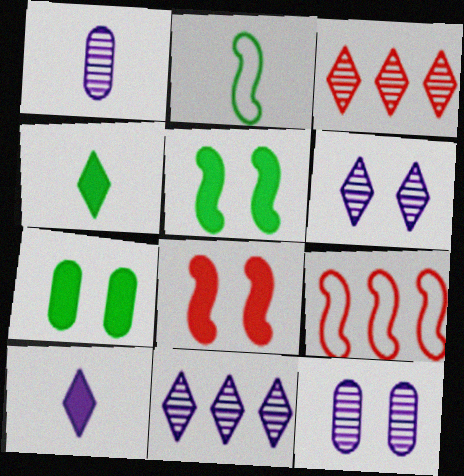[[4, 9, 12]]